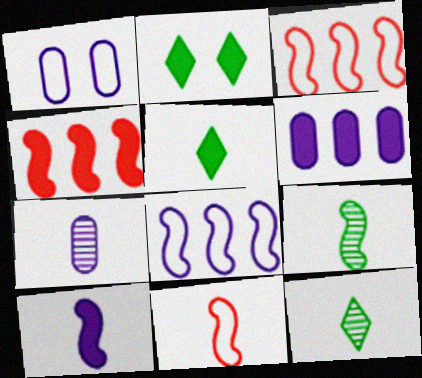[[1, 4, 12], 
[1, 6, 7], 
[2, 3, 7], 
[5, 7, 11], 
[9, 10, 11]]